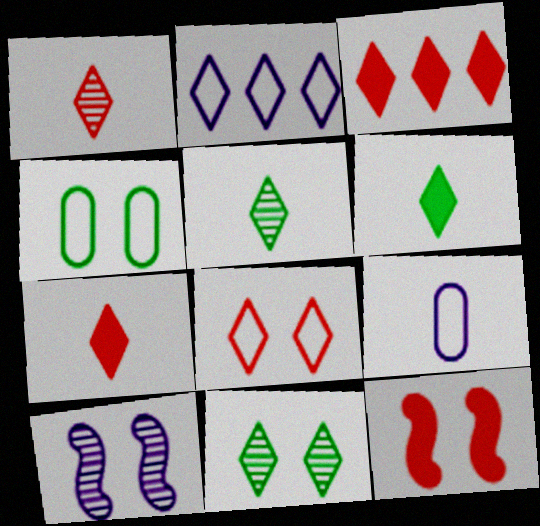[[1, 3, 8], 
[2, 7, 11]]